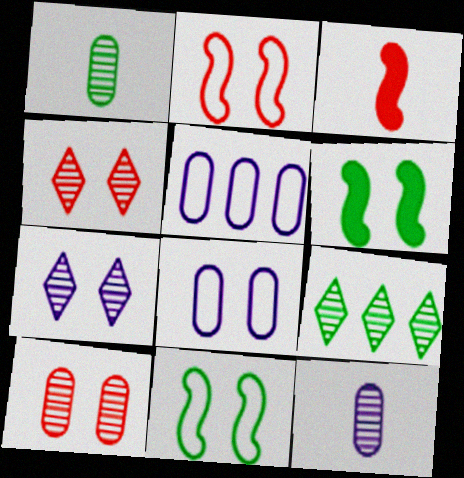[[3, 8, 9], 
[4, 6, 8]]